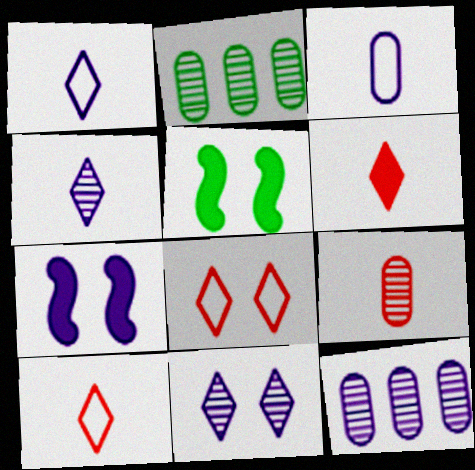[[1, 7, 12], 
[2, 7, 10], 
[5, 10, 12]]